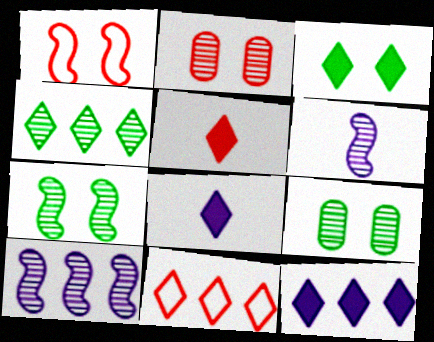[[2, 4, 6], 
[3, 5, 12], 
[4, 11, 12]]